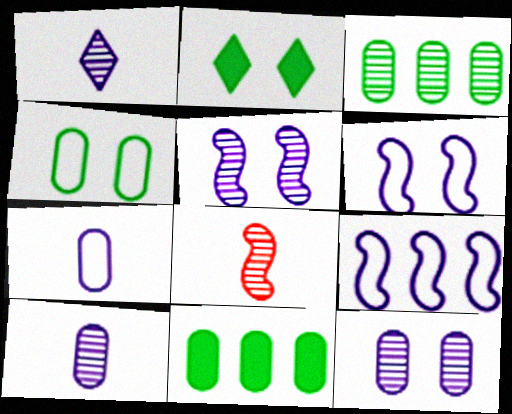[]